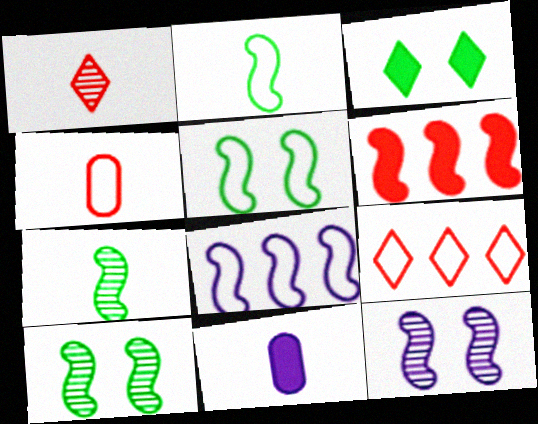[[1, 2, 11], 
[2, 6, 12], 
[3, 6, 11], 
[9, 10, 11]]